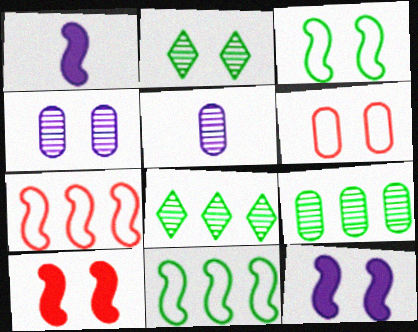[[1, 6, 8], 
[2, 6, 12]]